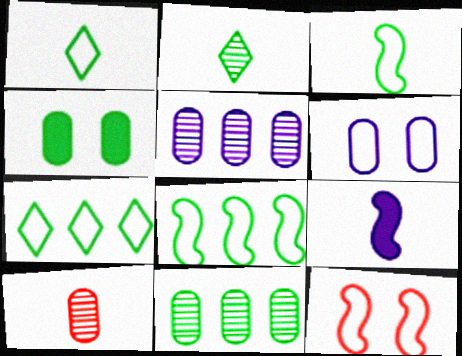[[1, 9, 10], 
[2, 4, 8]]